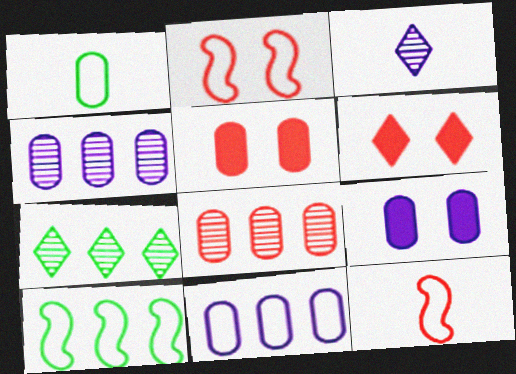[[1, 4, 5], 
[1, 8, 9], 
[3, 5, 10], 
[6, 8, 12], 
[7, 9, 12]]